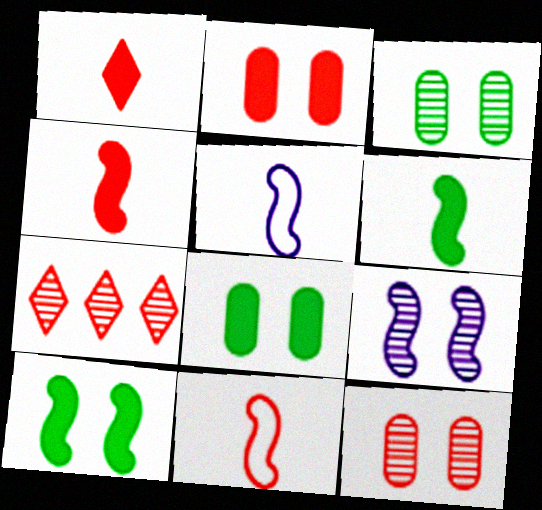[[2, 7, 11], 
[5, 7, 8]]